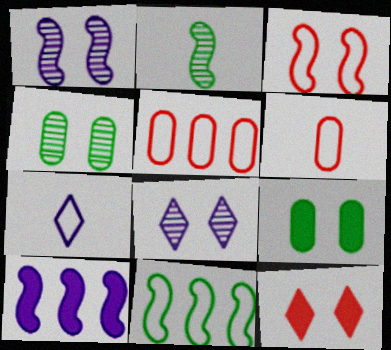[[2, 3, 10], 
[3, 8, 9]]